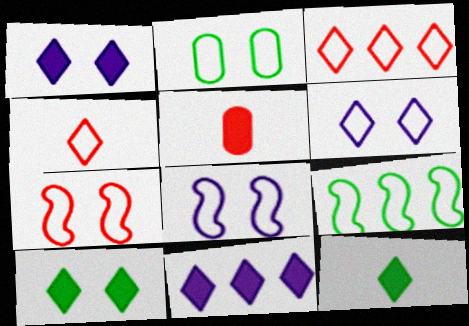[[2, 6, 7]]